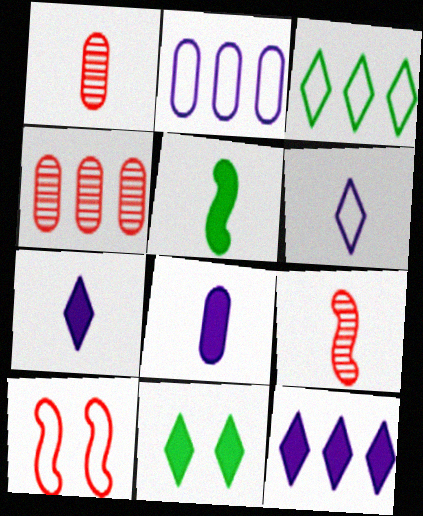[[1, 5, 6], 
[2, 9, 11]]